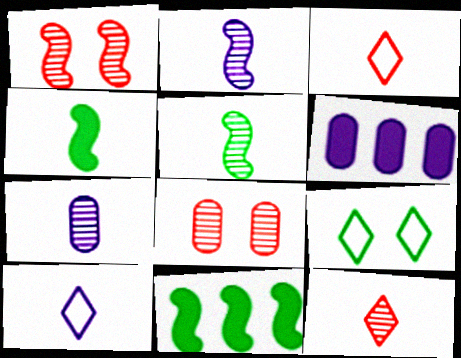[[3, 4, 7], 
[5, 7, 12], 
[8, 10, 11]]